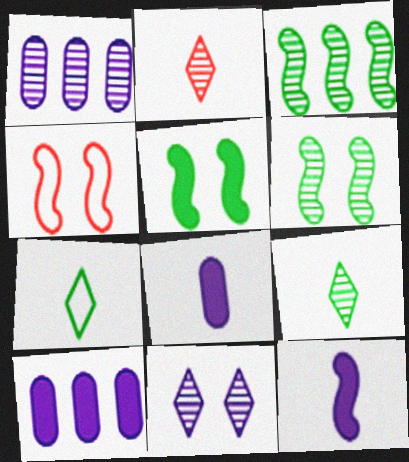[[1, 2, 6], 
[3, 4, 12], 
[4, 9, 10]]